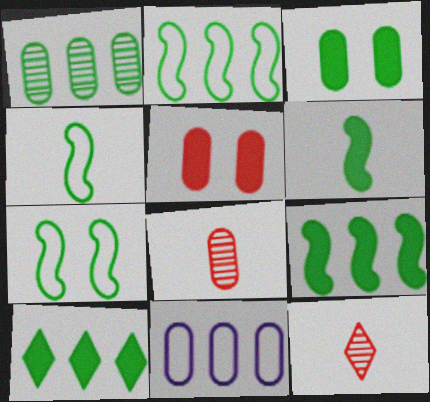[[1, 2, 10], 
[2, 4, 7], 
[3, 6, 10], 
[3, 8, 11]]